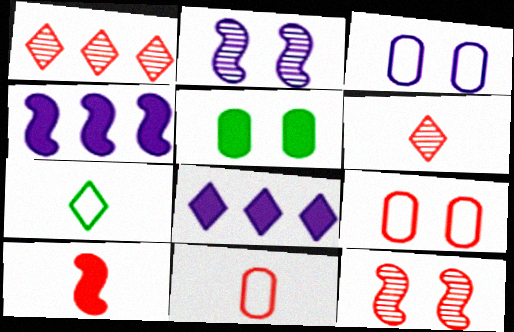[[1, 9, 10], 
[5, 8, 10], 
[6, 10, 11]]